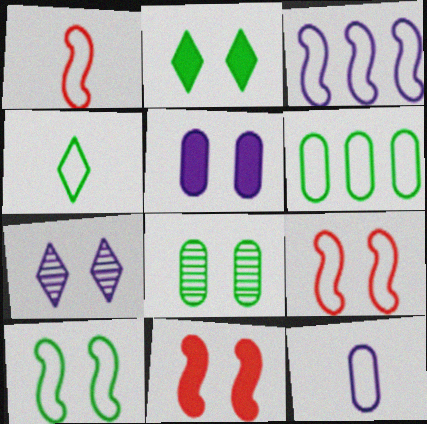[[1, 3, 10], 
[1, 4, 12], 
[2, 5, 11], 
[2, 8, 10], 
[4, 6, 10]]